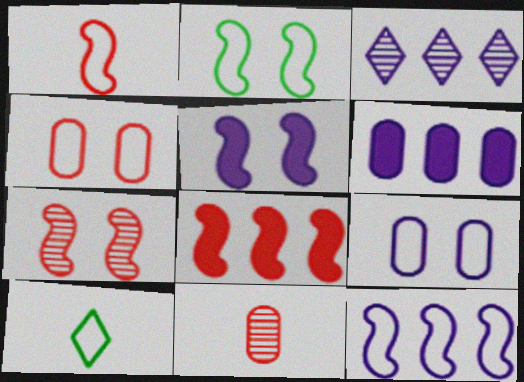[[1, 2, 12], 
[1, 7, 8], 
[2, 5, 7], 
[3, 6, 12], 
[4, 10, 12], 
[6, 7, 10]]